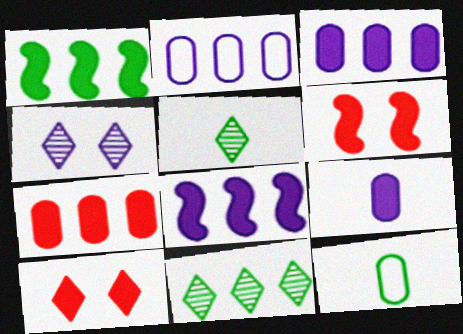[[1, 9, 10], 
[2, 5, 6]]